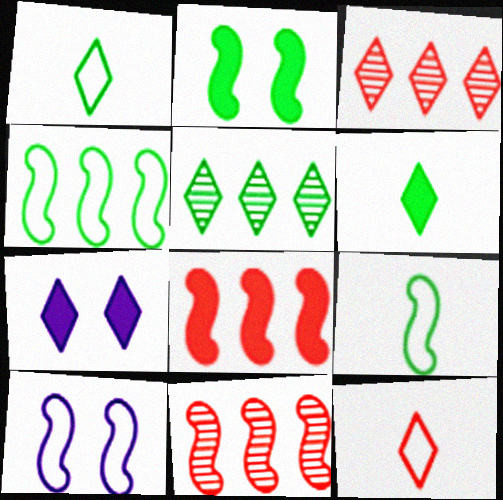[[1, 3, 7], 
[5, 7, 12]]